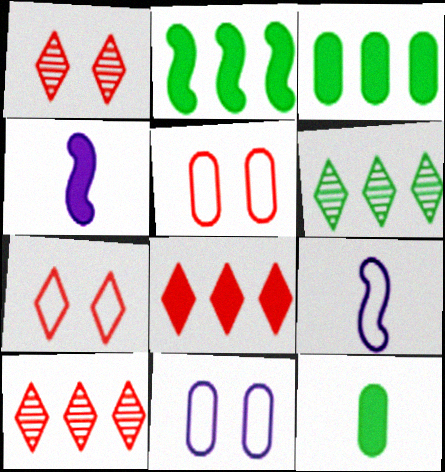[[1, 3, 9], 
[4, 5, 6]]